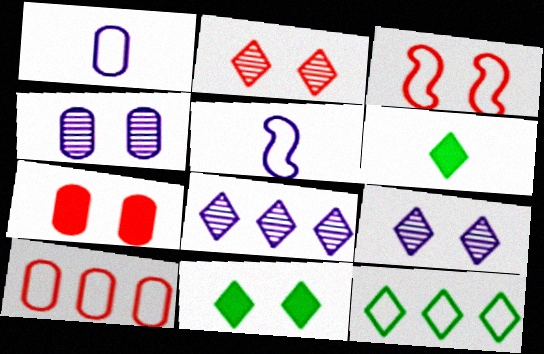[[1, 3, 12], 
[2, 3, 7], 
[3, 4, 11]]